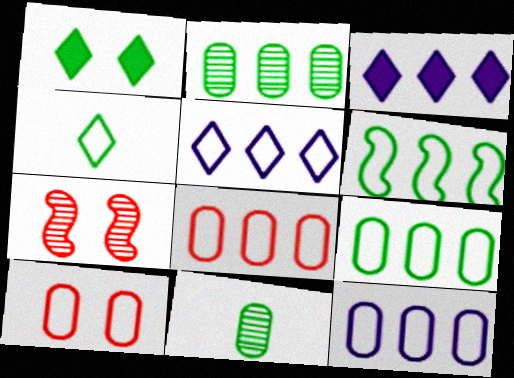[[1, 6, 11], 
[5, 6, 8], 
[8, 9, 12]]